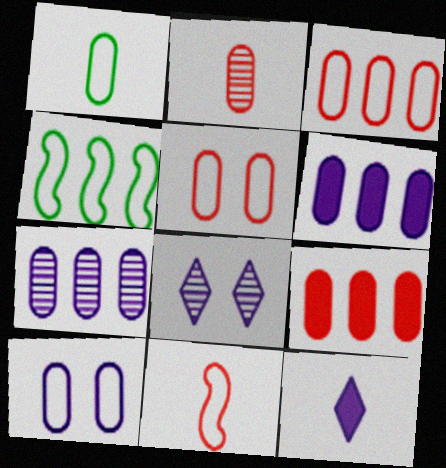[[1, 3, 10], 
[2, 5, 9]]